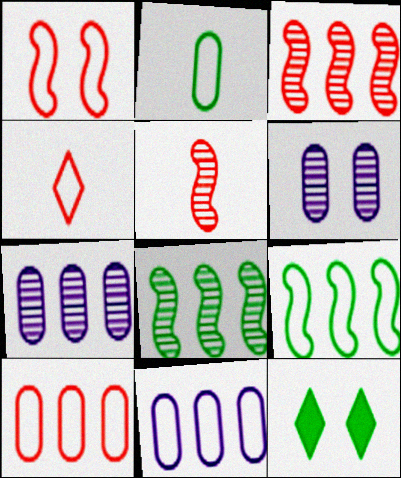[[1, 4, 10], 
[1, 6, 12], 
[2, 8, 12], 
[5, 11, 12]]